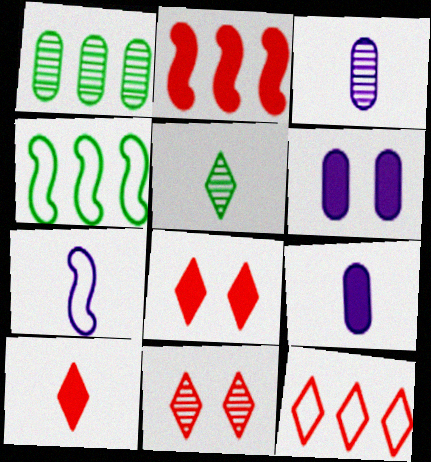[[1, 7, 8], 
[3, 4, 8], 
[4, 9, 11], 
[10, 11, 12]]